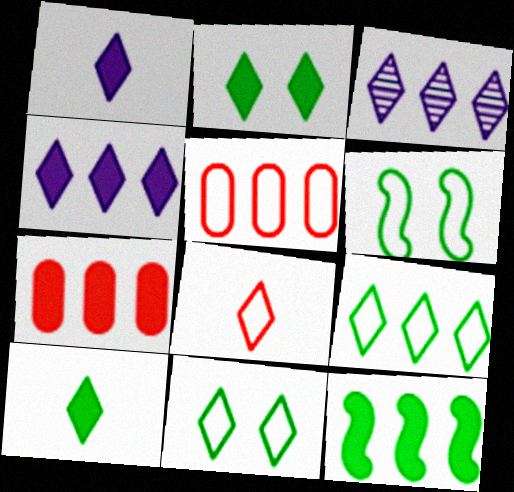[[2, 3, 8], 
[3, 5, 12], 
[4, 7, 12]]